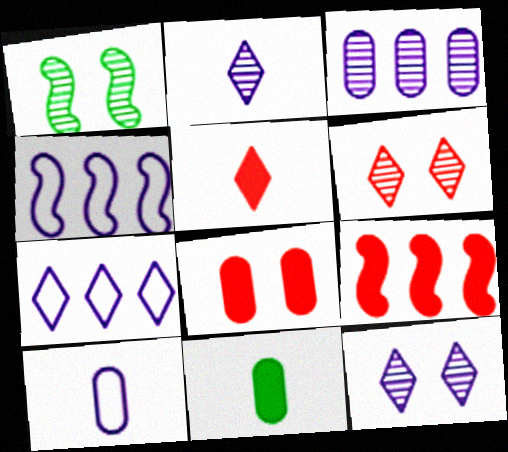[[4, 6, 11], 
[5, 8, 9]]